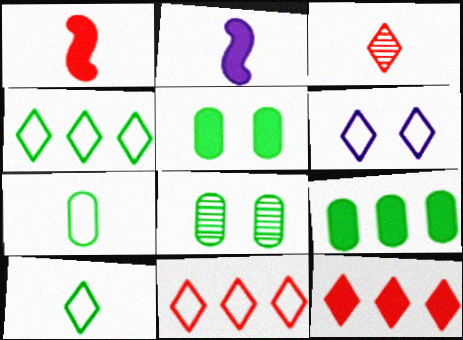[[2, 3, 7], 
[2, 5, 12], 
[2, 8, 11], 
[6, 10, 11], 
[7, 8, 9]]